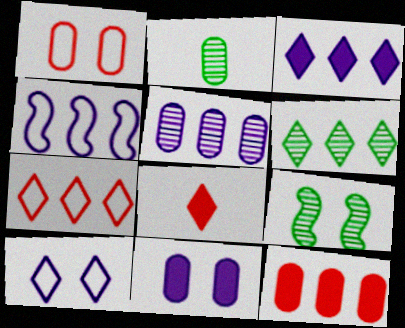[[2, 6, 9], 
[3, 4, 5], 
[3, 6, 7], 
[4, 6, 12], 
[6, 8, 10]]